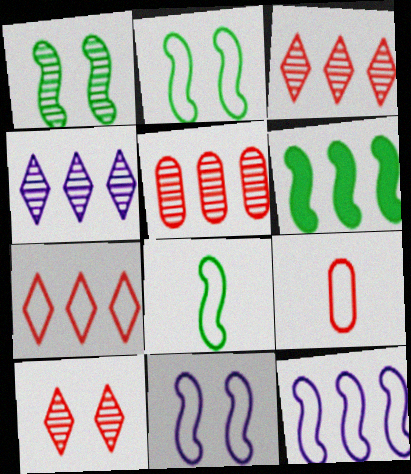[[1, 6, 8]]